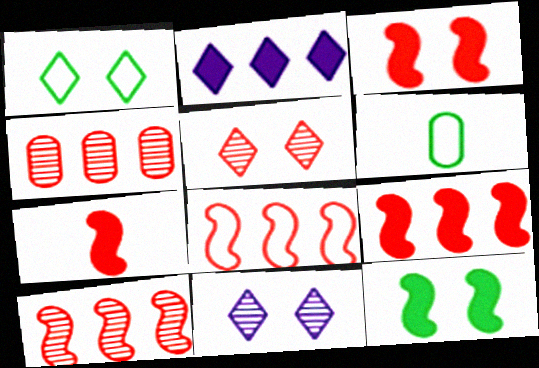[[3, 7, 9], 
[6, 9, 11], 
[8, 9, 10]]